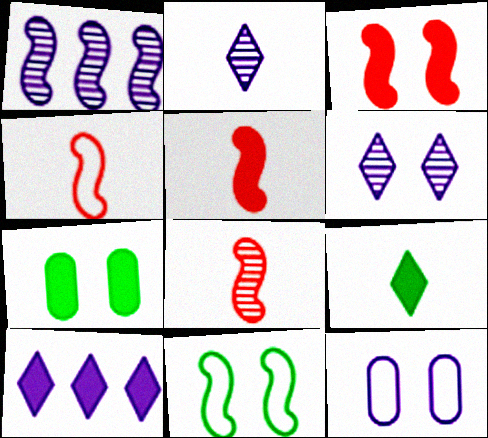[[1, 5, 11], 
[4, 5, 8], 
[5, 7, 10]]